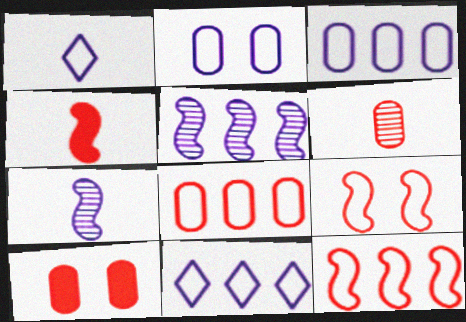[[6, 8, 10]]